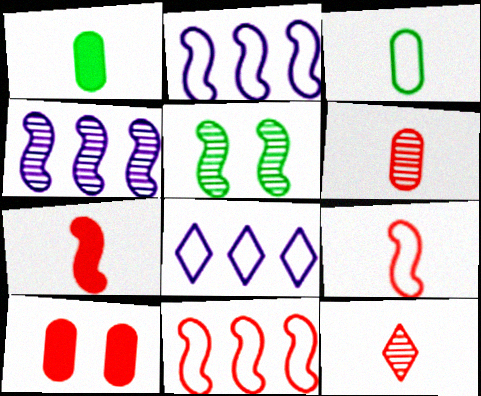[[2, 5, 7], 
[10, 11, 12]]